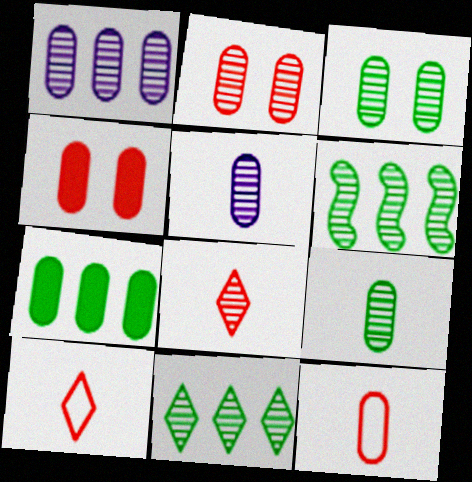[[1, 2, 9]]